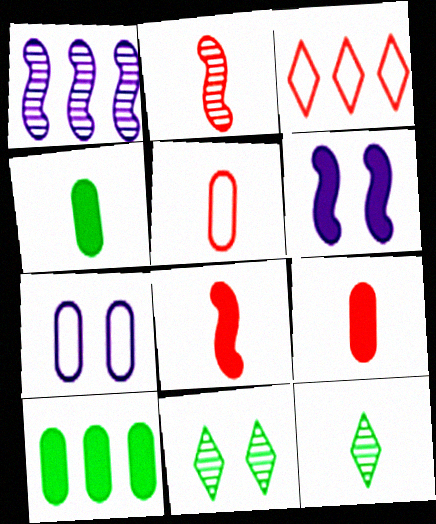[[1, 3, 10]]